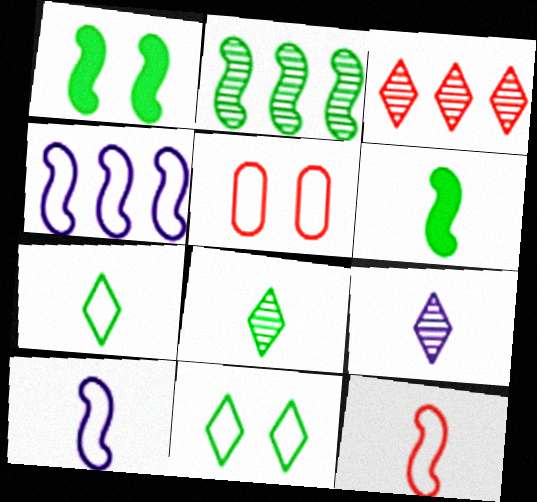[[4, 5, 7]]